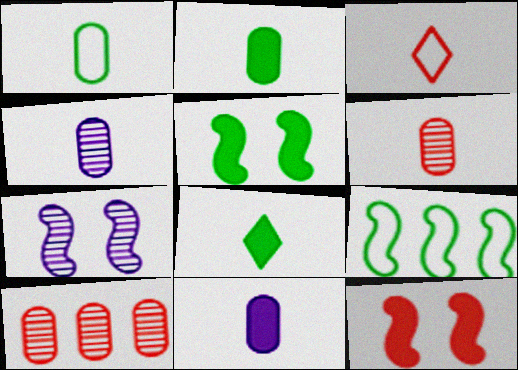[[1, 6, 11], 
[3, 10, 12]]